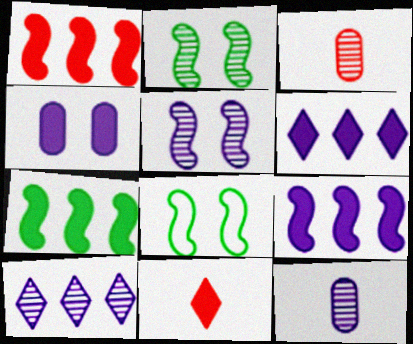[[1, 7, 9], 
[2, 3, 10], 
[3, 6, 8], 
[4, 7, 11], 
[5, 10, 12]]